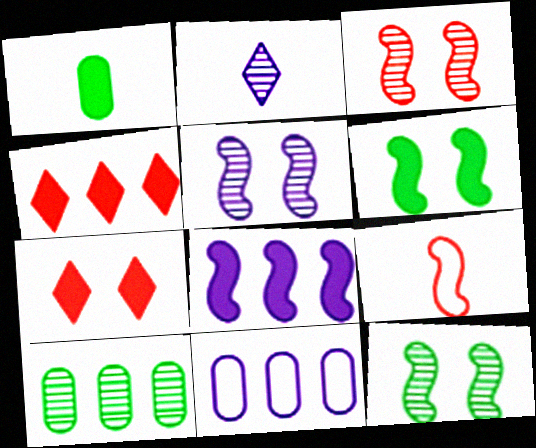[[1, 2, 9], 
[1, 7, 8], 
[2, 3, 10], 
[3, 5, 12], 
[8, 9, 12]]